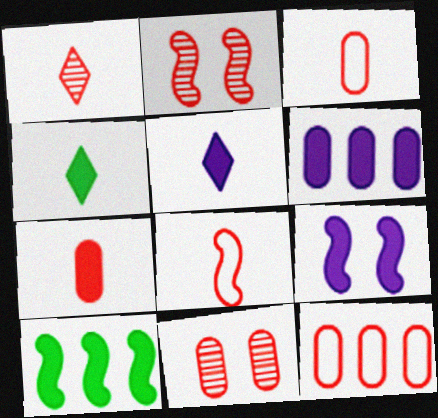[[1, 7, 8], 
[5, 6, 9], 
[7, 11, 12]]